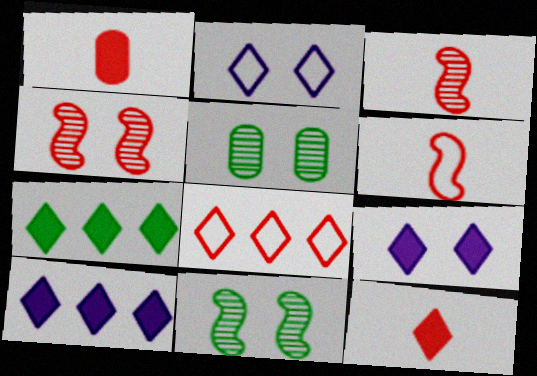[[1, 4, 8], 
[5, 6, 10], 
[7, 9, 12]]